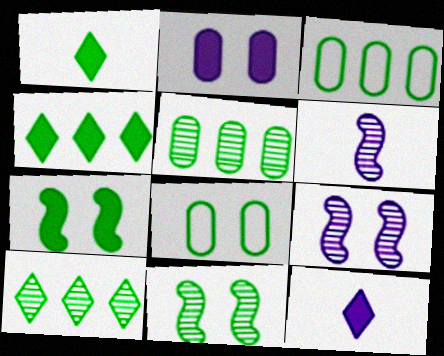[[1, 3, 11]]